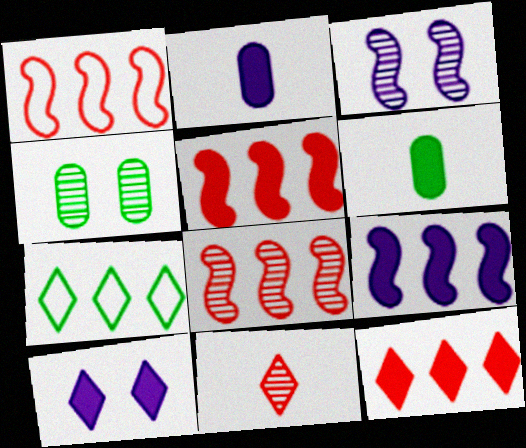[[1, 5, 8], 
[2, 9, 10], 
[5, 6, 10], 
[7, 10, 11]]